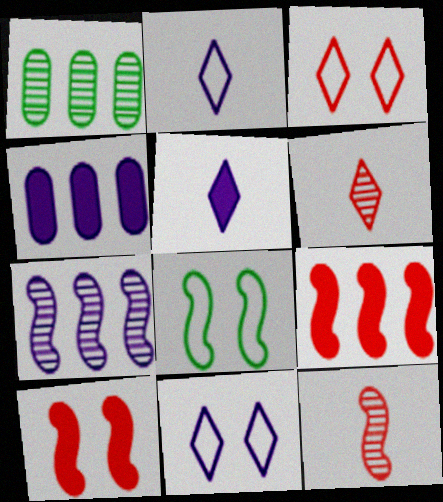[[1, 2, 10], 
[4, 6, 8]]